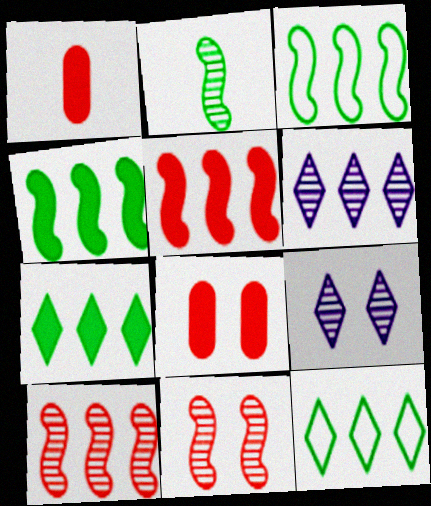[[1, 3, 9]]